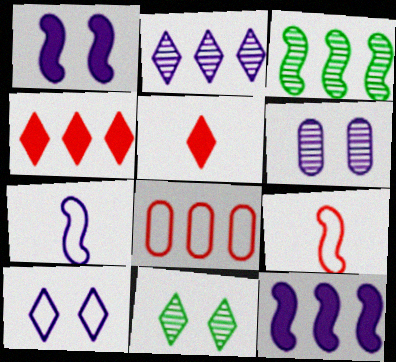[[1, 3, 9], 
[1, 6, 10]]